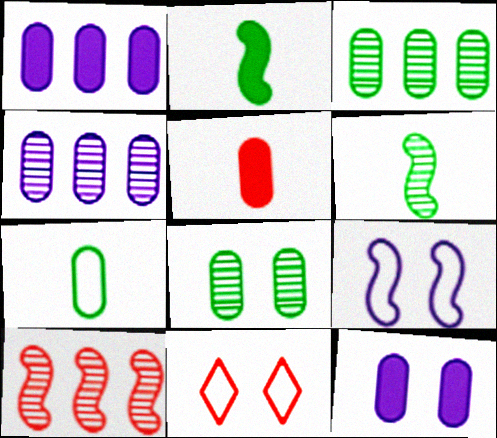[[1, 6, 11], 
[2, 4, 11], 
[2, 9, 10], 
[5, 10, 11]]